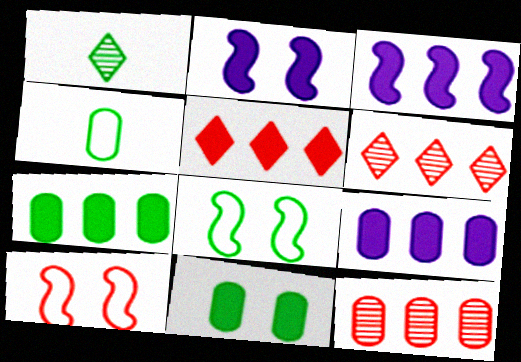[[1, 7, 8], 
[1, 9, 10], 
[2, 4, 6], 
[3, 5, 7]]